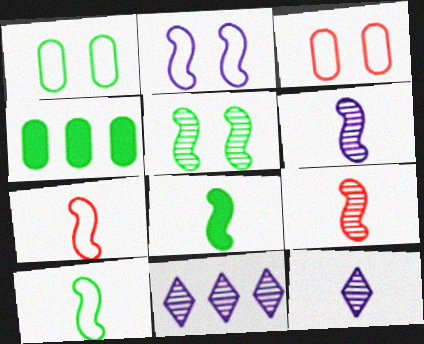[[3, 8, 11], 
[6, 7, 8]]